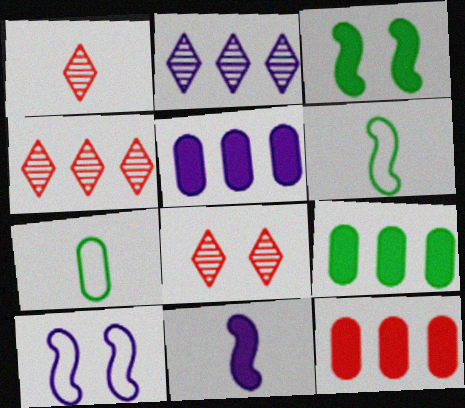[[1, 4, 8], 
[1, 7, 11], 
[1, 9, 10], 
[5, 6, 8], 
[5, 9, 12]]